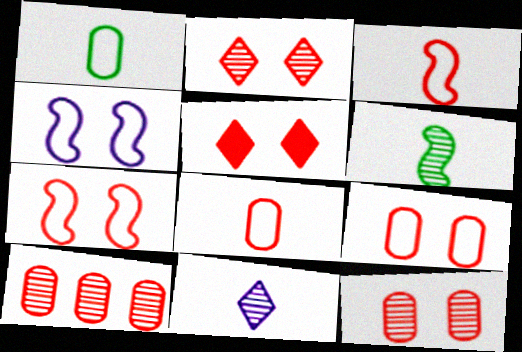[[3, 5, 10], 
[5, 7, 12]]